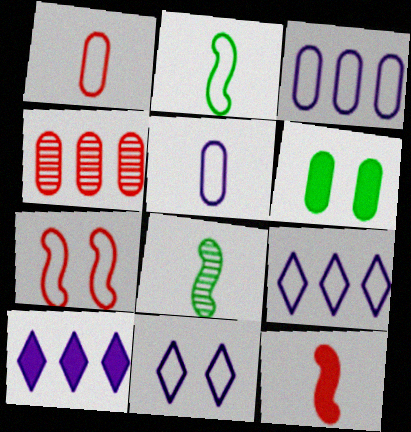[[4, 5, 6], 
[6, 10, 12]]